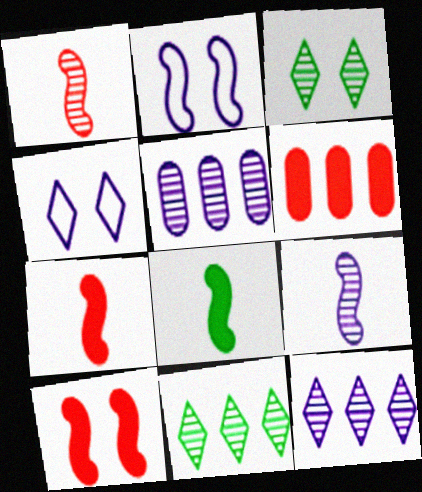[[1, 3, 5]]